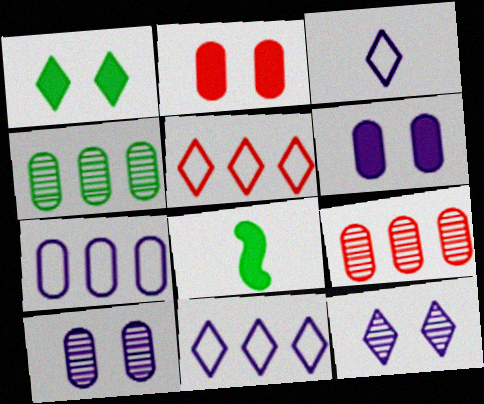[[5, 8, 10]]